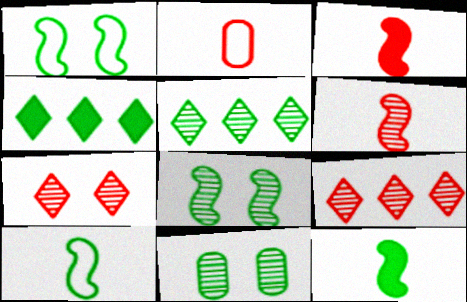[[4, 10, 11]]